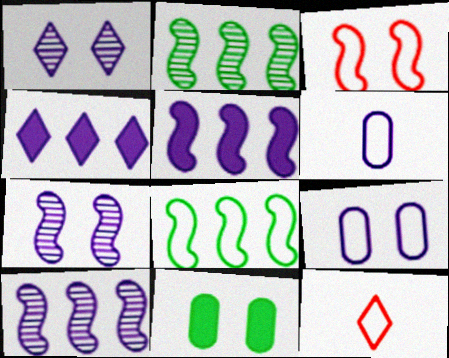[[1, 3, 11], 
[1, 5, 6], 
[4, 6, 7], 
[8, 9, 12], 
[10, 11, 12]]